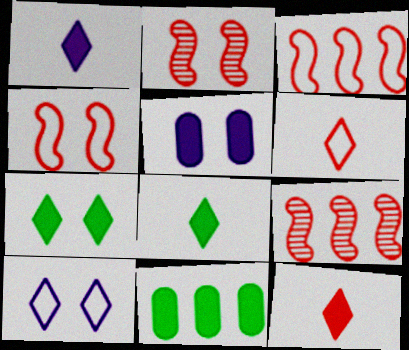[[1, 8, 12]]